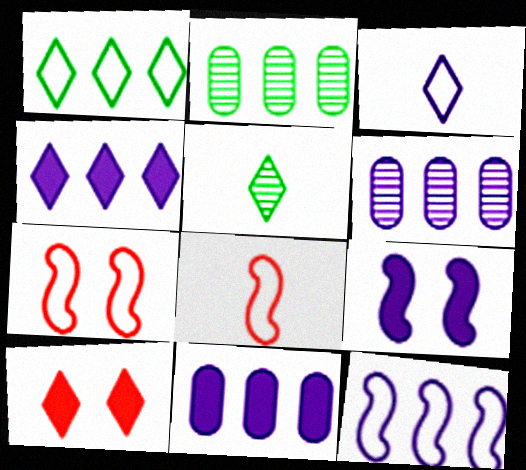[[3, 6, 9], 
[4, 6, 12], 
[5, 7, 11]]